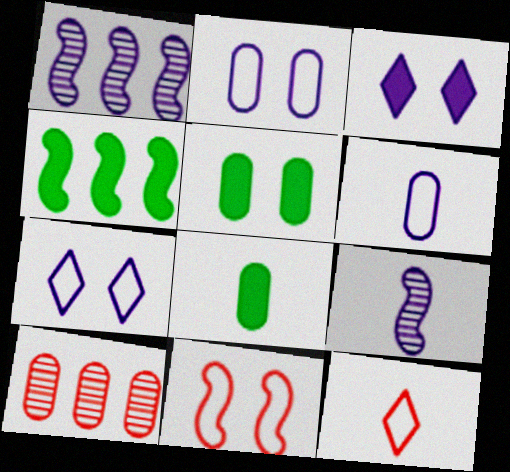[[1, 3, 6], 
[1, 5, 12], 
[2, 8, 10], 
[4, 9, 11], 
[5, 6, 10], 
[8, 9, 12]]